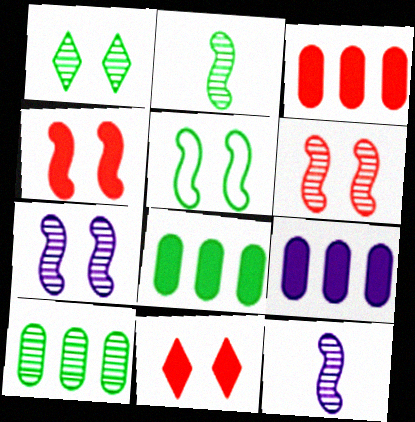[[1, 2, 10], 
[3, 8, 9], 
[4, 5, 7]]